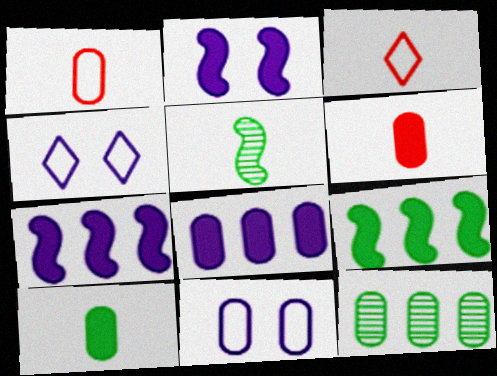[[2, 3, 12], 
[6, 11, 12]]